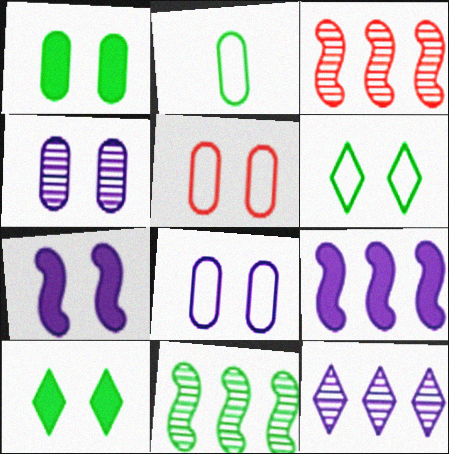[[1, 4, 5], 
[2, 10, 11]]